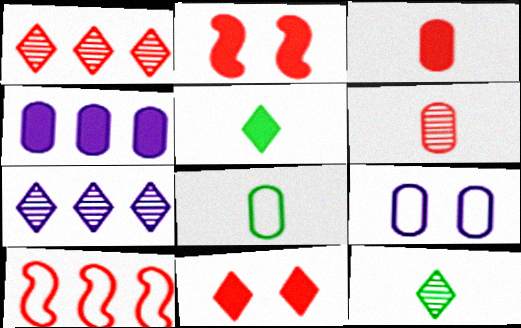[[2, 4, 5], 
[2, 7, 8], 
[6, 10, 11]]